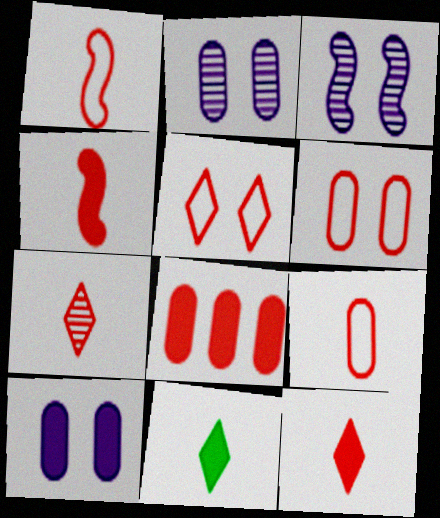[[4, 7, 9]]